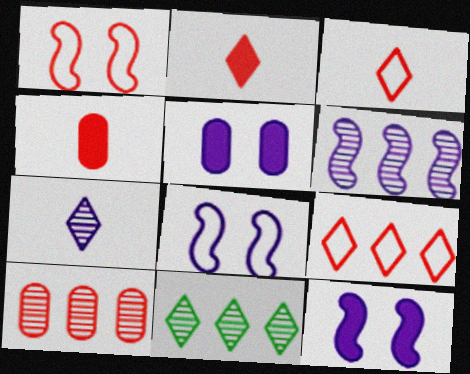[[1, 2, 10], 
[4, 8, 11], 
[6, 10, 11]]